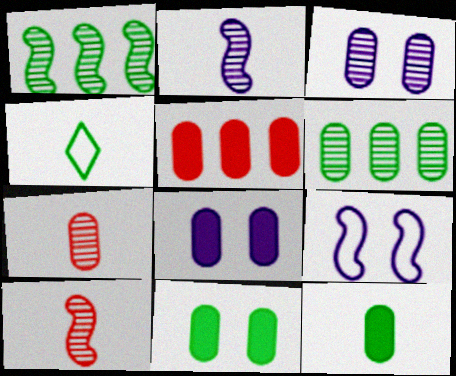[[1, 4, 11], 
[3, 6, 7], 
[5, 8, 12]]